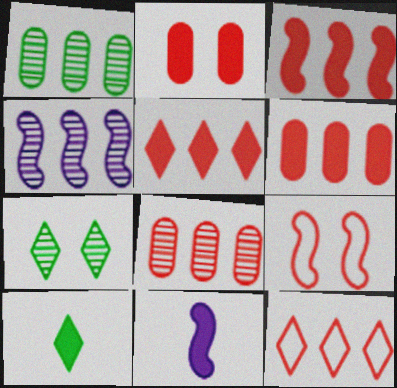[[3, 5, 6], 
[3, 8, 12]]